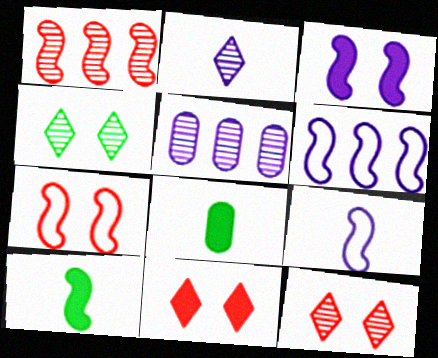[[6, 8, 12]]